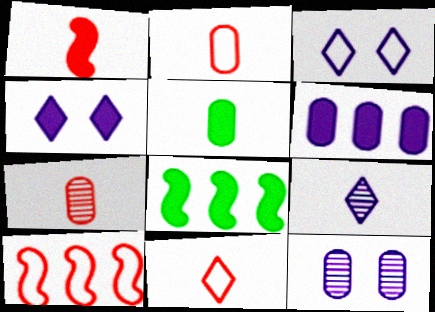[[1, 7, 11], 
[3, 7, 8], 
[8, 11, 12]]